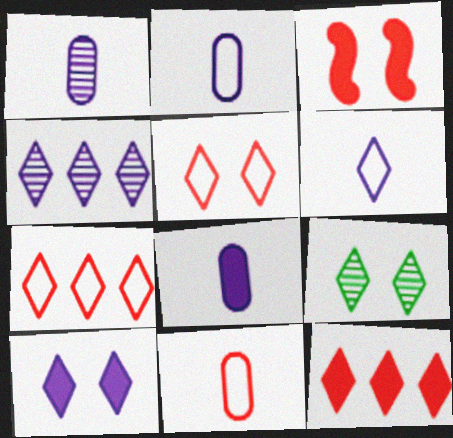[[1, 2, 8], 
[4, 6, 10], 
[5, 9, 10], 
[6, 9, 12]]